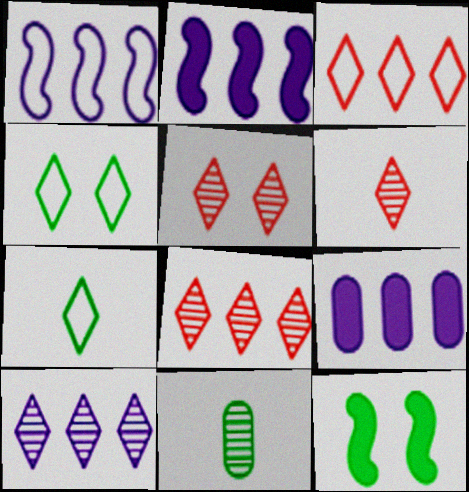[[1, 9, 10], 
[5, 6, 8]]